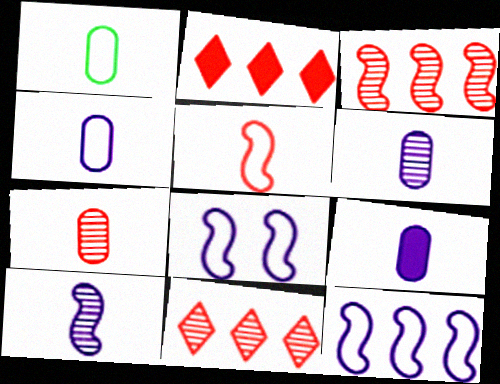[[1, 7, 9], 
[4, 6, 9]]